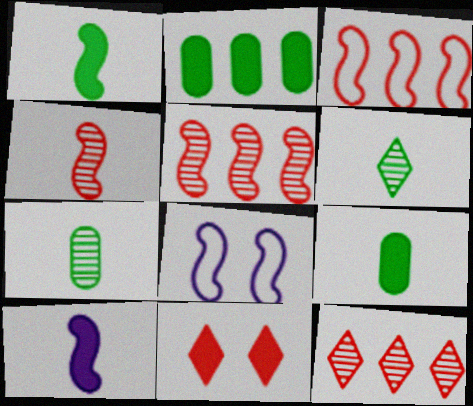[[1, 5, 8], 
[2, 10, 11], 
[8, 9, 12]]